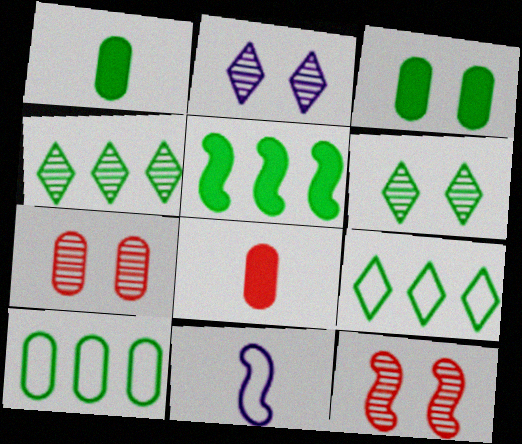[[4, 5, 10], 
[5, 11, 12]]